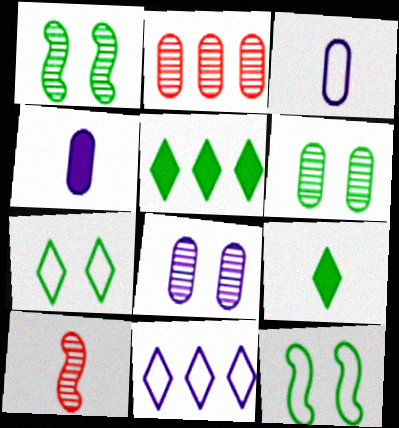[[3, 9, 10]]